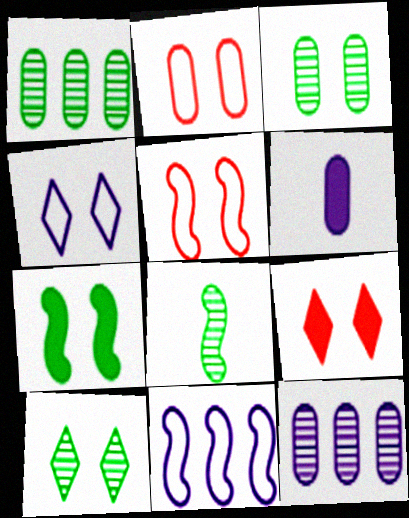[[1, 2, 6], 
[1, 8, 10], 
[4, 9, 10]]